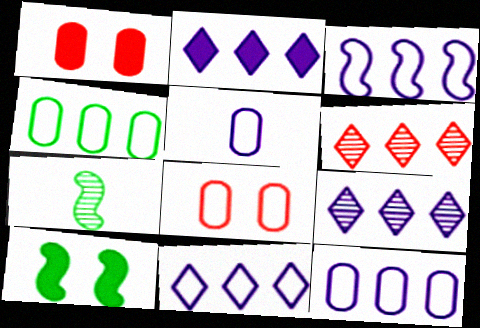[[1, 7, 11], 
[2, 7, 8], 
[2, 9, 11], 
[3, 11, 12], 
[4, 5, 8], 
[5, 6, 10]]